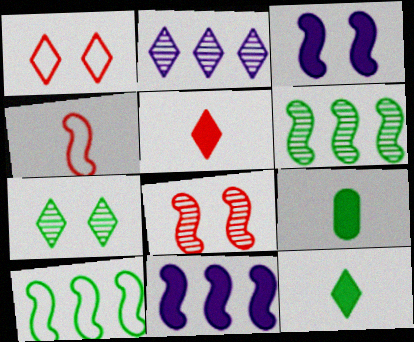[[1, 2, 12], 
[3, 4, 6], 
[7, 9, 10]]